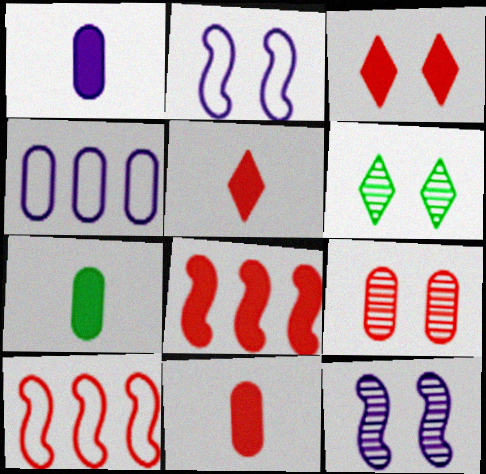[[1, 6, 10], 
[1, 7, 11], 
[3, 8, 11], 
[4, 7, 9], 
[5, 9, 10], 
[6, 9, 12]]